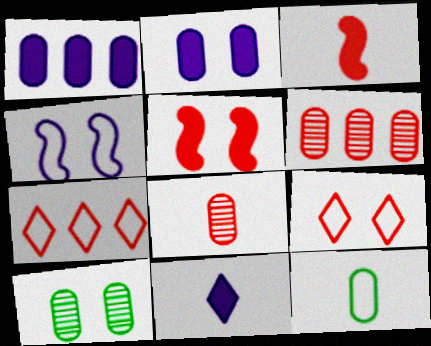[[2, 6, 12], 
[3, 6, 9], 
[4, 7, 12], 
[5, 7, 8]]